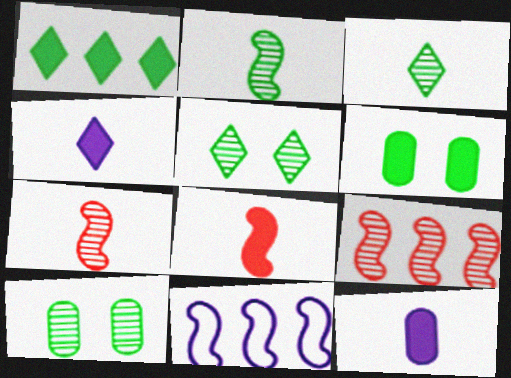[]